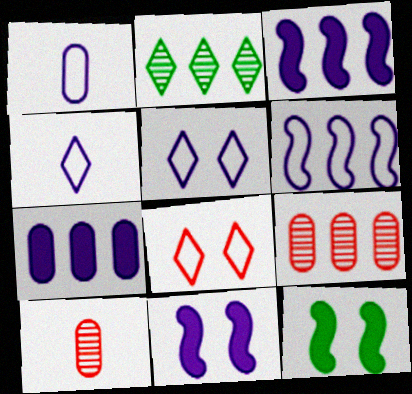[[1, 5, 6], 
[4, 9, 12]]